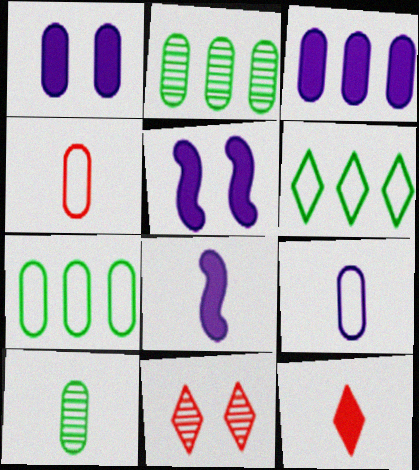[[1, 2, 4], 
[7, 8, 11]]